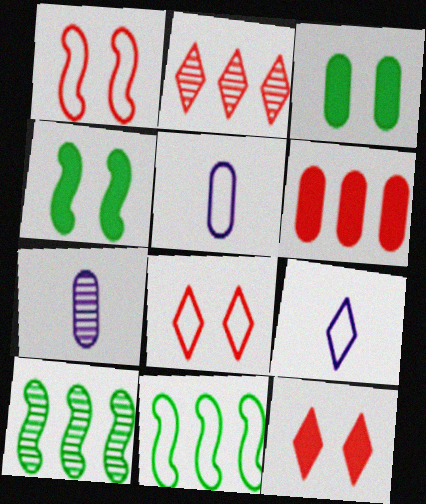[[2, 4, 5], 
[5, 8, 11], 
[5, 10, 12], 
[7, 11, 12]]